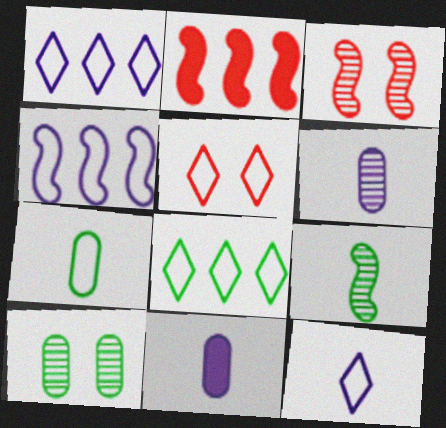[[2, 10, 12], 
[3, 8, 11], 
[4, 5, 7], 
[5, 8, 12]]